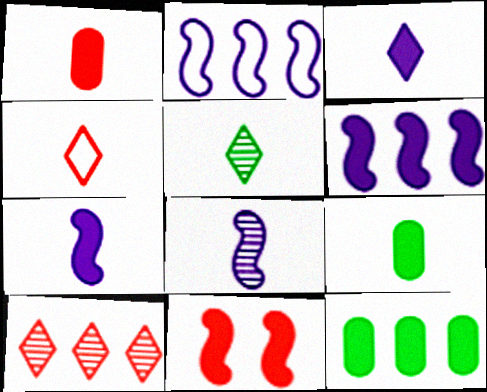[[2, 10, 12], 
[3, 4, 5], 
[3, 11, 12], 
[4, 8, 9]]